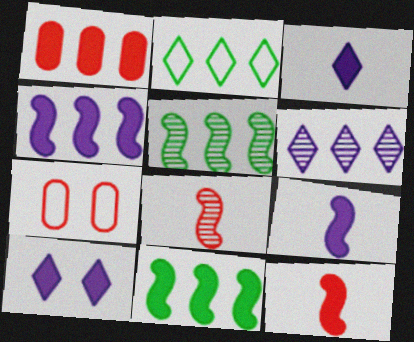[[3, 5, 7]]